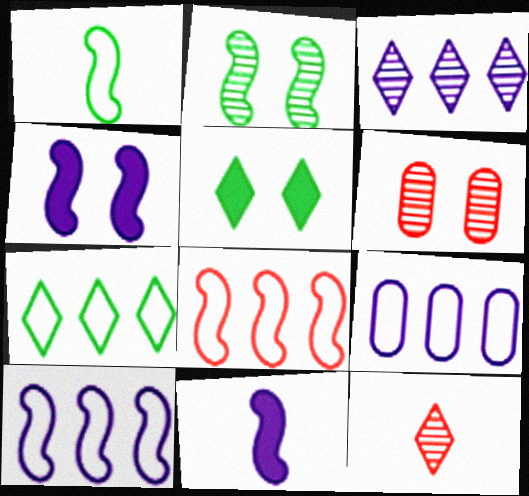[[2, 8, 11], 
[6, 7, 11], 
[7, 8, 9]]